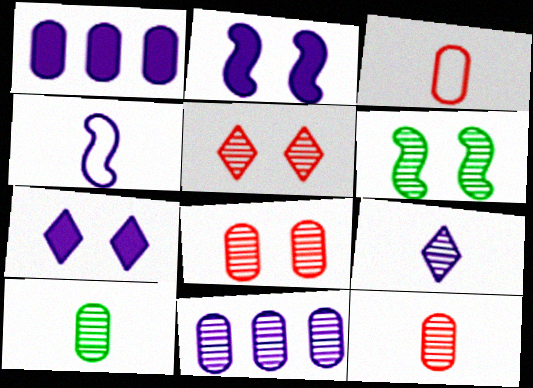[[4, 7, 11], 
[8, 10, 11]]